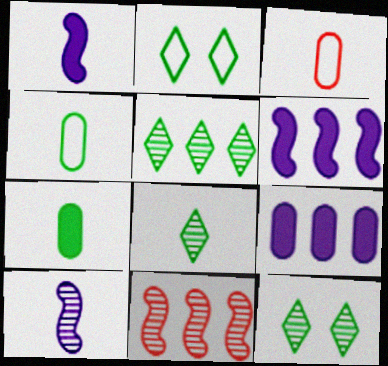[[1, 3, 8], 
[3, 6, 12], 
[5, 8, 12]]